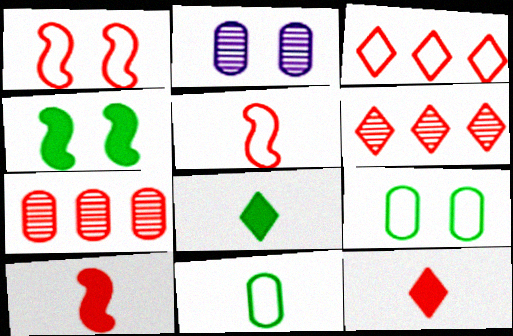[[1, 7, 12]]